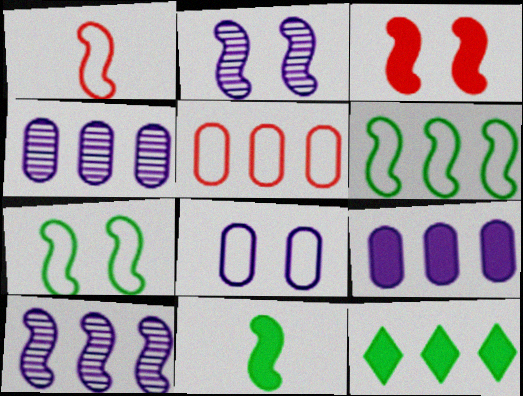[[2, 3, 7], 
[5, 10, 12]]